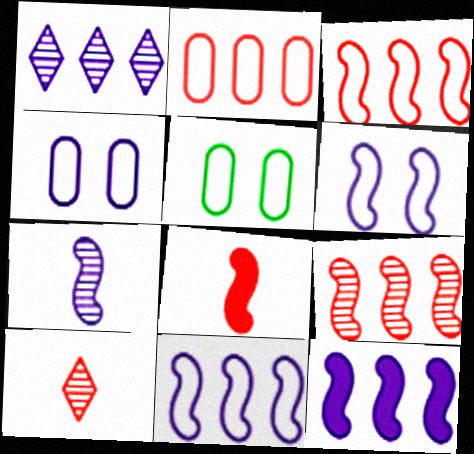[[1, 5, 8], 
[5, 10, 12], 
[6, 7, 12]]